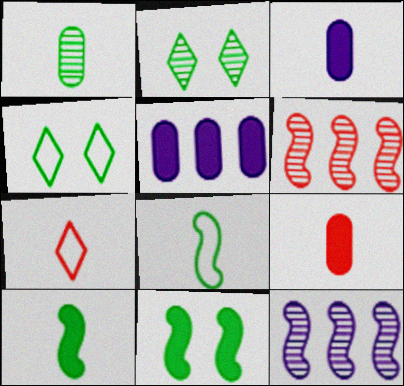[[3, 4, 6], 
[4, 9, 12]]